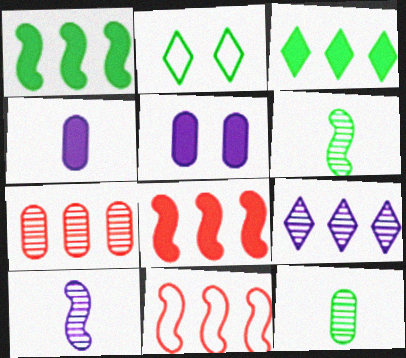[[1, 2, 12]]